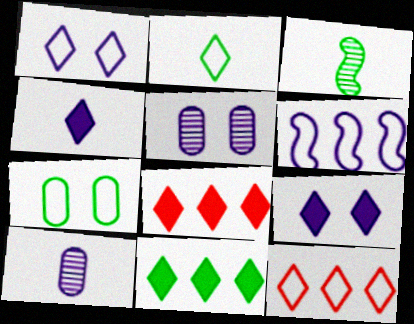[[1, 2, 12], 
[3, 7, 11], 
[4, 5, 6], 
[6, 9, 10]]